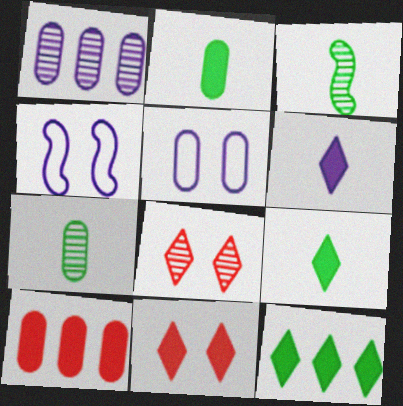[[1, 3, 8], 
[1, 4, 6], 
[5, 7, 10], 
[6, 11, 12]]